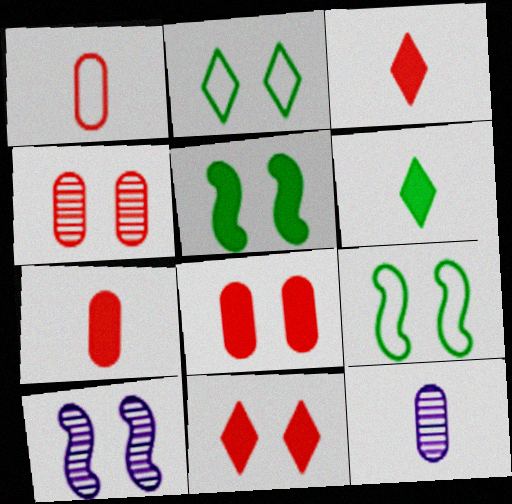[[2, 8, 10]]